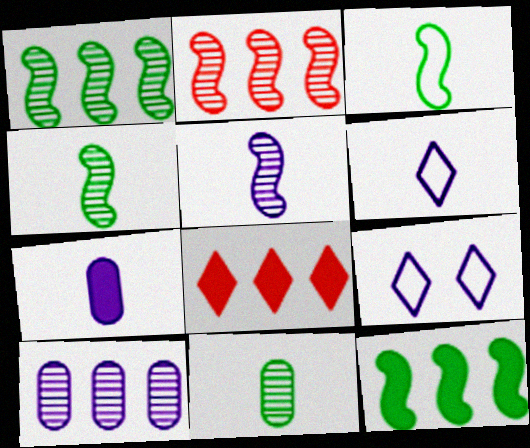[[5, 6, 7]]